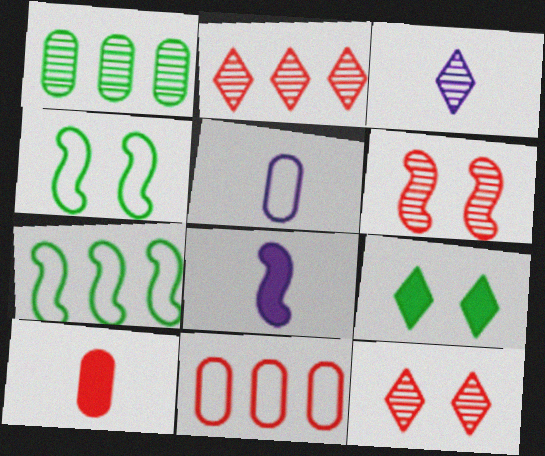[[1, 3, 6], 
[3, 5, 8], 
[6, 7, 8]]